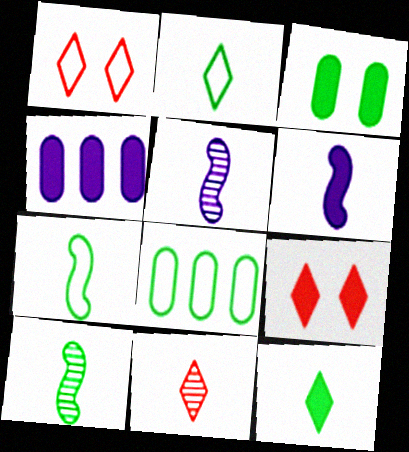[[1, 4, 10], 
[5, 8, 9]]